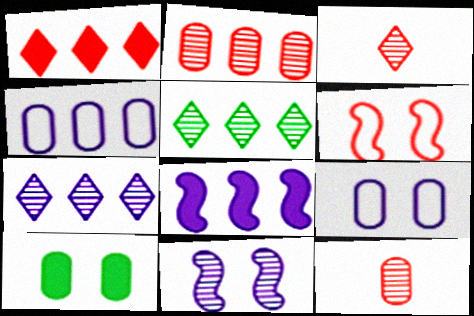[[1, 6, 12], 
[4, 7, 8], 
[4, 10, 12], 
[5, 11, 12]]